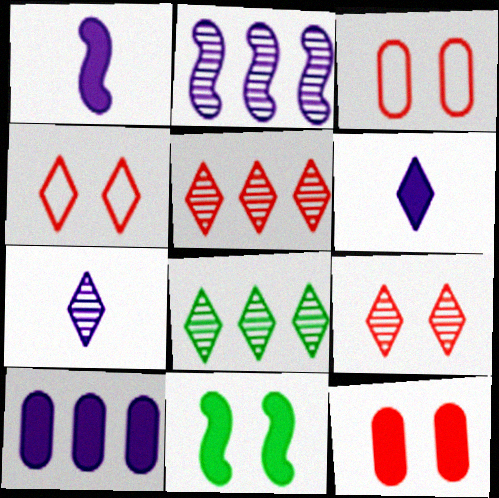[[1, 3, 8], 
[4, 6, 8], 
[7, 8, 9]]